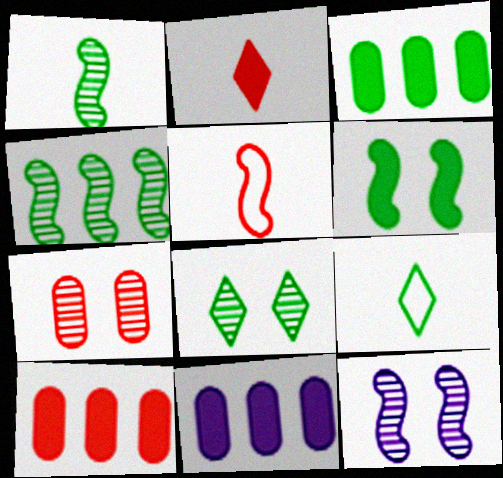[[2, 6, 11], 
[3, 10, 11], 
[5, 8, 11], 
[7, 8, 12], 
[9, 10, 12]]